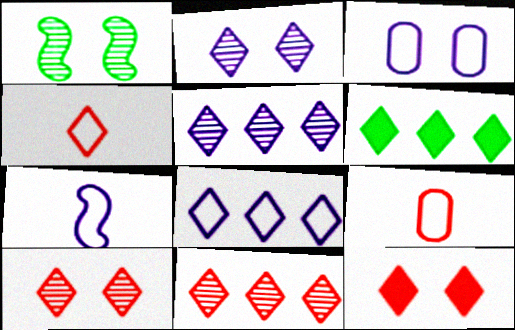[[1, 3, 12], 
[2, 4, 6], 
[3, 7, 8], 
[4, 11, 12], 
[6, 8, 11]]